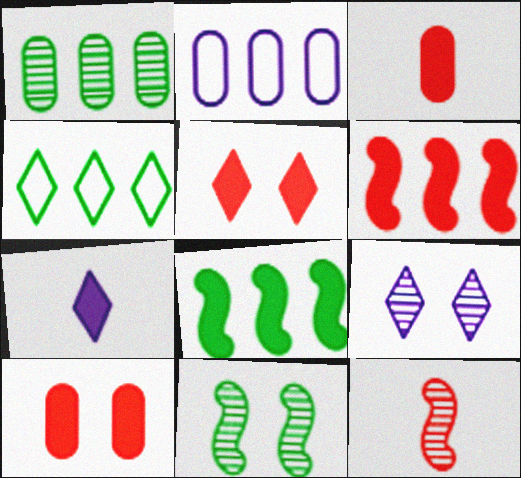[[1, 4, 8], 
[1, 9, 12], 
[3, 5, 6], 
[7, 8, 10]]